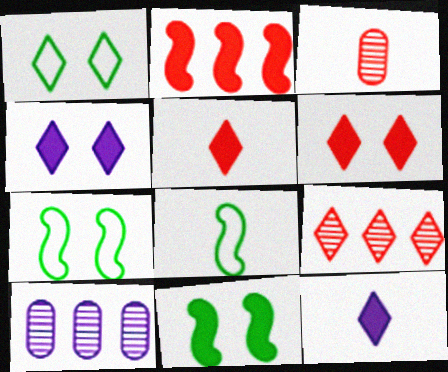[[1, 9, 12], 
[3, 8, 12], 
[5, 7, 10], 
[6, 8, 10]]